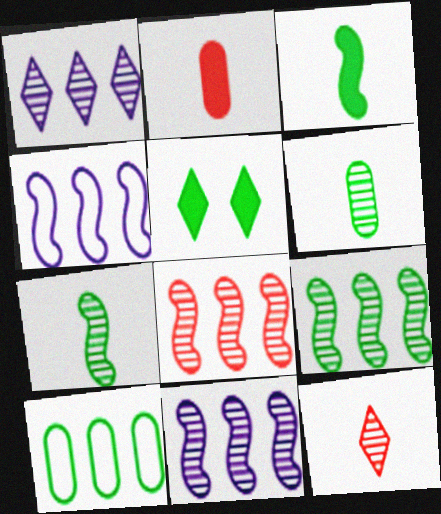[[5, 7, 10], 
[8, 9, 11]]